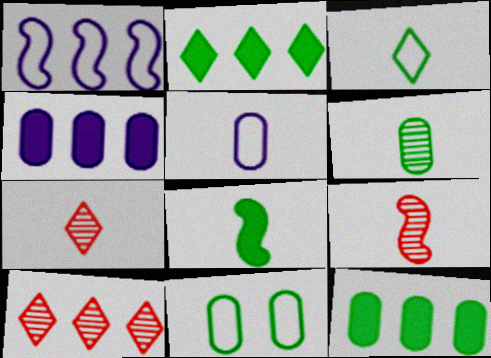[[1, 10, 12], 
[3, 6, 8], 
[5, 7, 8], 
[6, 11, 12]]